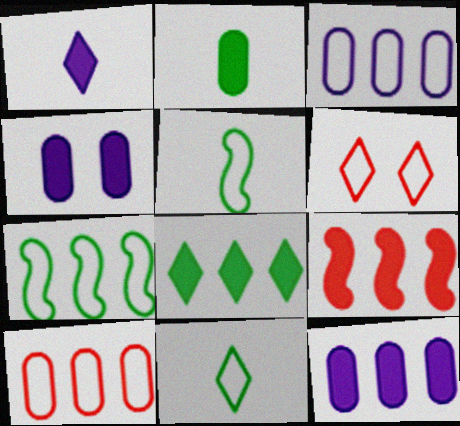[[3, 5, 6], 
[8, 9, 12]]